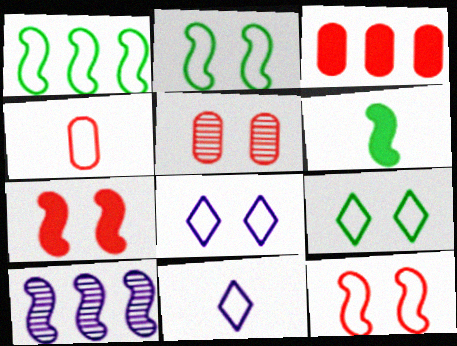[[1, 4, 8], 
[3, 4, 5], 
[6, 10, 12]]